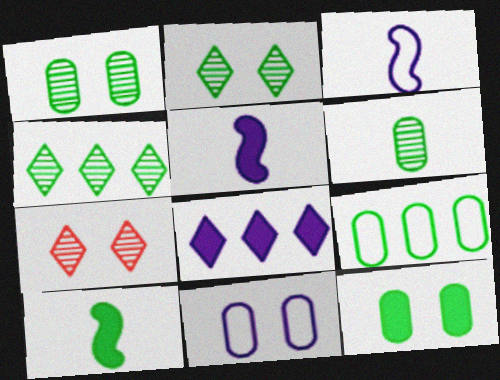[[2, 9, 10], 
[5, 7, 9], 
[6, 9, 12]]